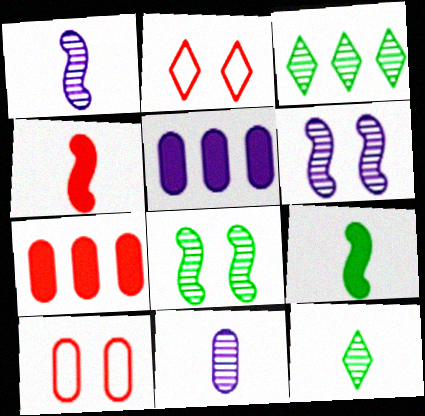[]